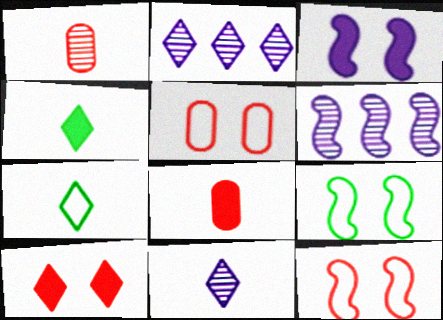[[2, 7, 10], 
[2, 8, 9], 
[4, 5, 6]]